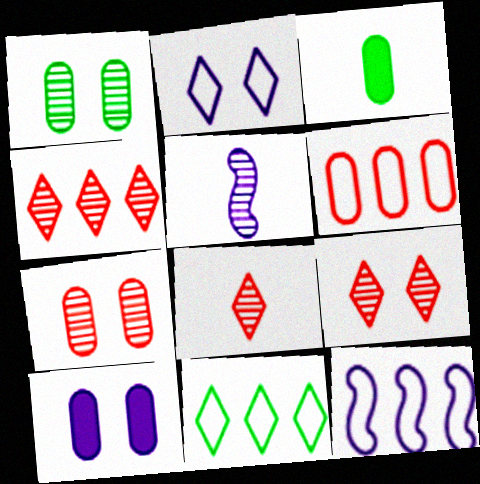[[1, 4, 5], 
[3, 9, 12], 
[4, 8, 9], 
[6, 11, 12]]